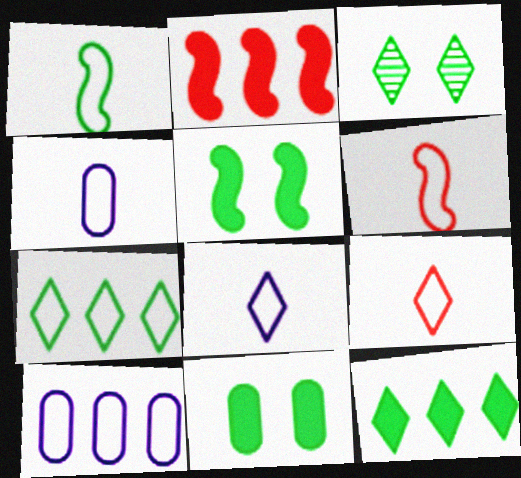[[1, 4, 9], 
[2, 3, 4]]